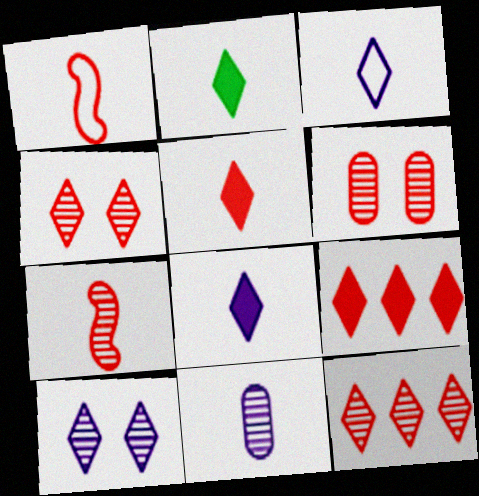[[1, 2, 11], 
[1, 6, 9], 
[2, 5, 8], 
[6, 7, 12]]